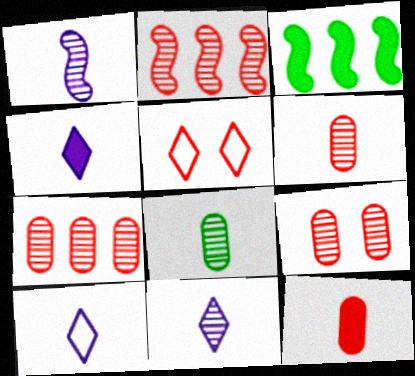[[2, 5, 12], 
[3, 9, 10], 
[4, 10, 11], 
[6, 7, 9]]